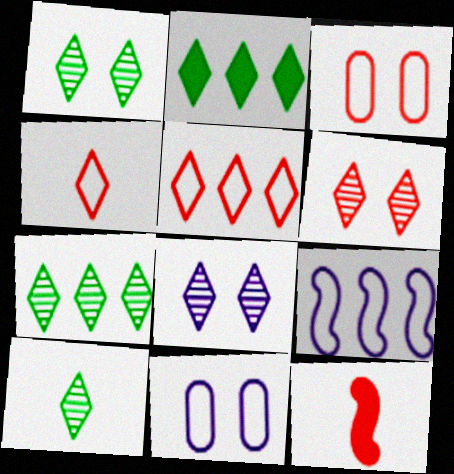[[1, 6, 8], 
[1, 7, 10], 
[2, 4, 8], 
[7, 11, 12]]